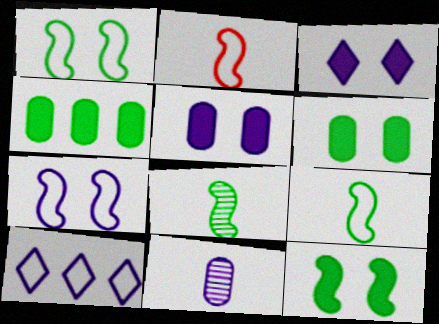[]